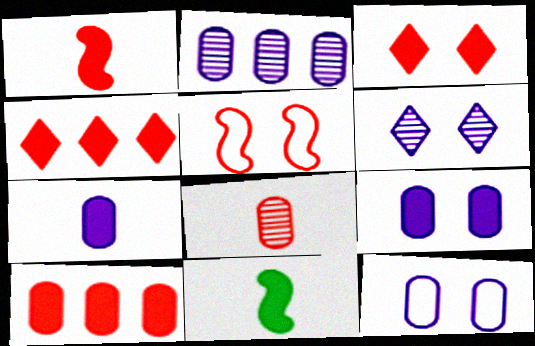[[1, 3, 10], 
[2, 7, 12], 
[4, 5, 8], 
[4, 9, 11]]